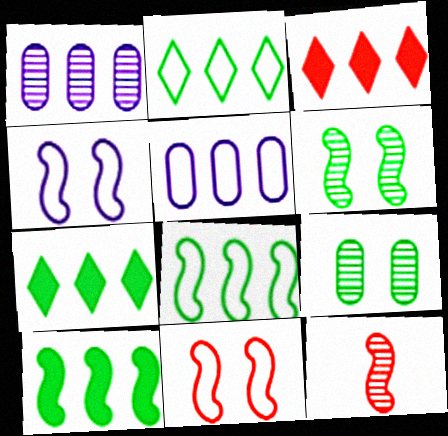[[1, 3, 8], 
[4, 10, 12]]